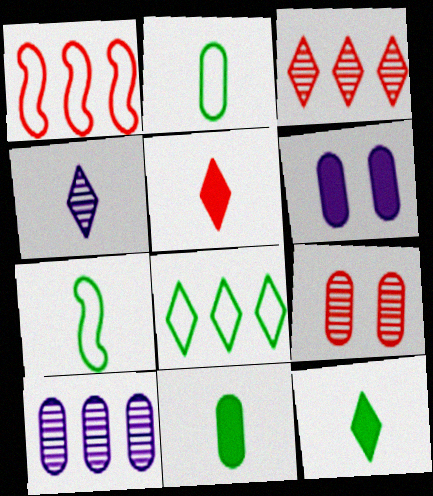[[1, 5, 9], 
[3, 6, 7]]